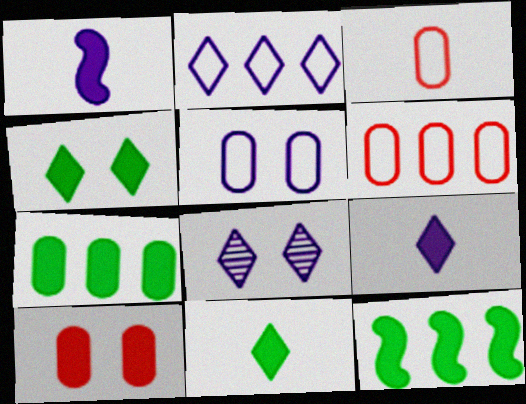[[2, 8, 9], 
[3, 8, 12], 
[9, 10, 12]]